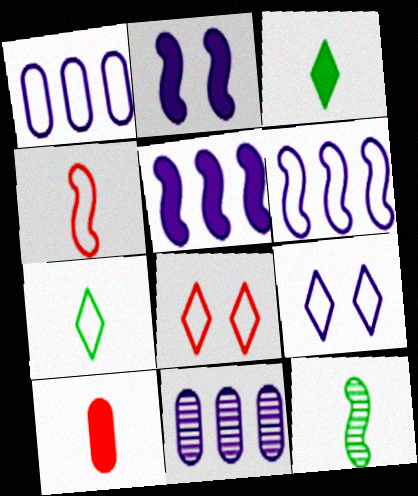[]